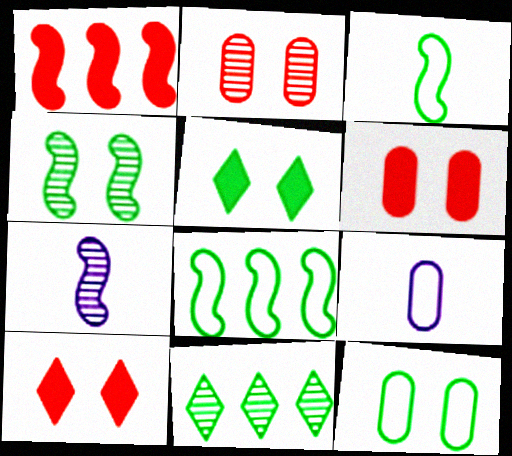[[2, 7, 11], 
[4, 5, 12]]